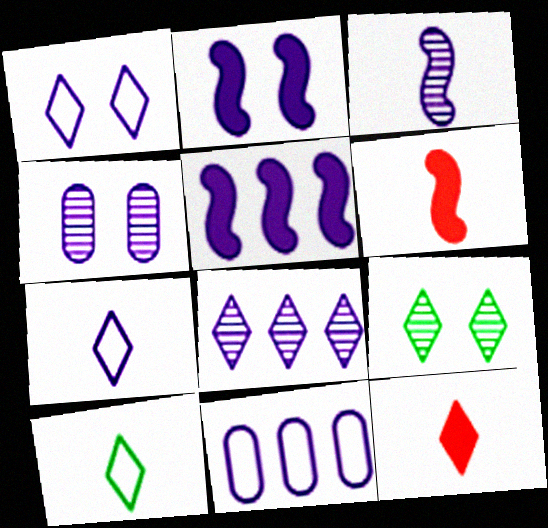[[1, 2, 4], 
[3, 4, 8], 
[4, 5, 7], 
[5, 8, 11], 
[6, 9, 11]]